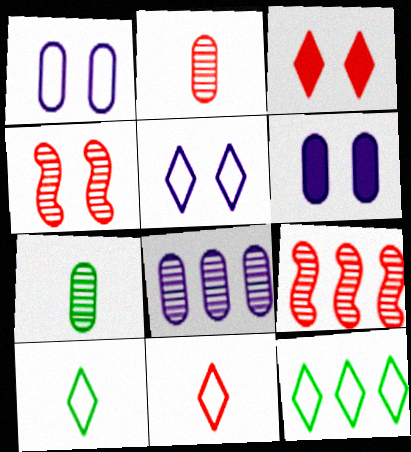[[5, 11, 12], 
[6, 9, 10]]